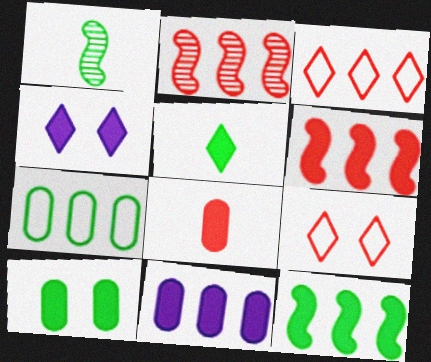[[1, 9, 11], 
[2, 8, 9], 
[4, 8, 12], 
[5, 10, 12], 
[8, 10, 11]]